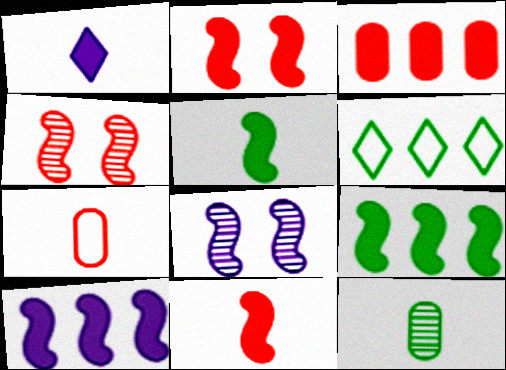[[2, 5, 10]]